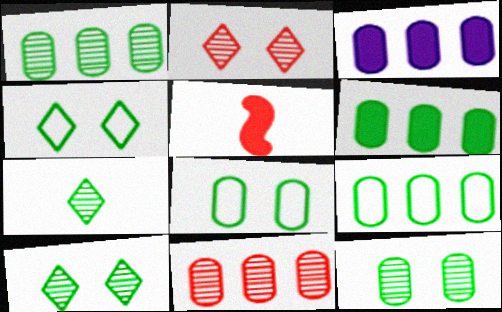[[1, 6, 9], 
[3, 9, 11]]